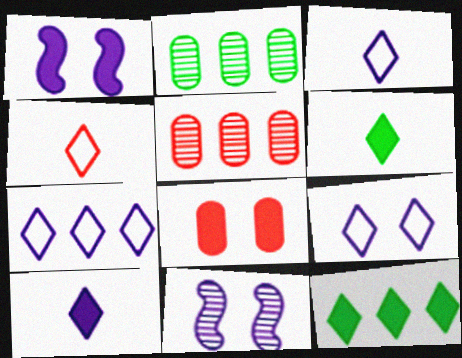[[1, 2, 4], 
[3, 7, 9]]